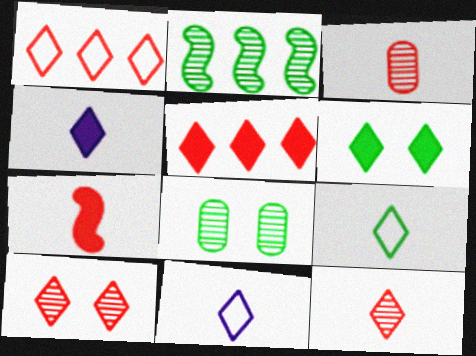[[4, 5, 6], 
[4, 9, 12]]